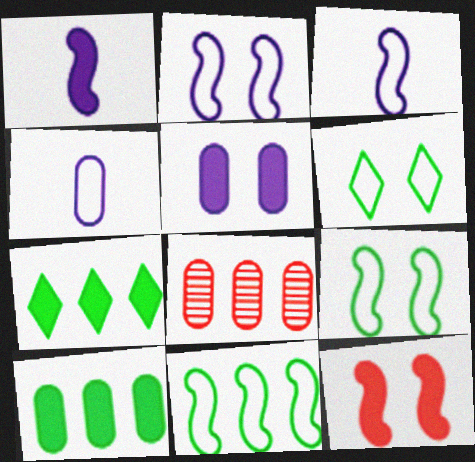[[1, 6, 8]]